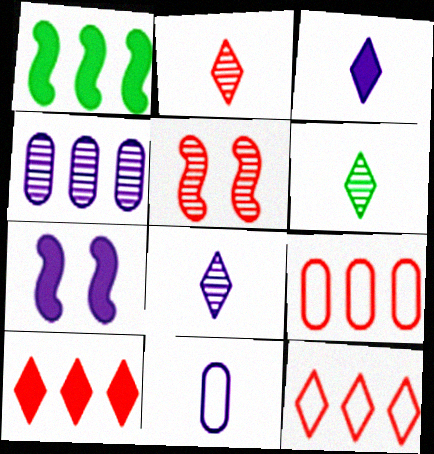[[1, 4, 12], 
[2, 6, 8], 
[4, 5, 6], 
[6, 7, 9]]